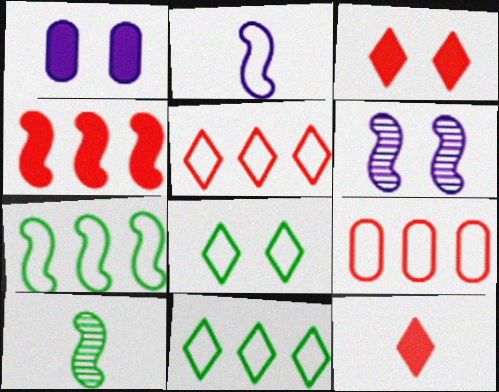[[1, 5, 10], 
[2, 8, 9]]